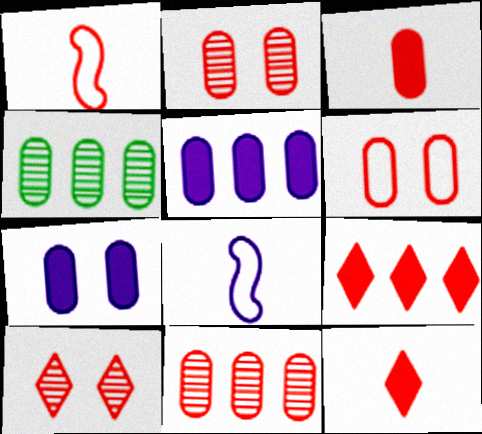[[1, 2, 9], 
[3, 6, 11]]